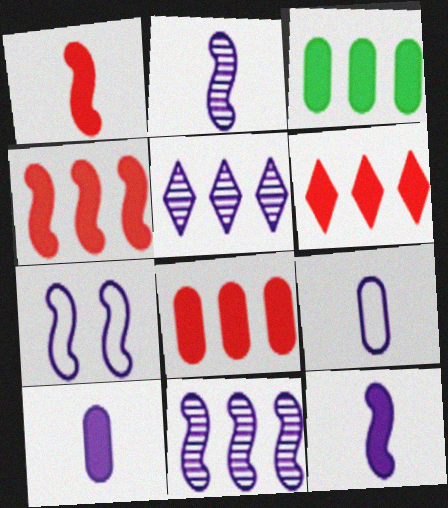[[4, 6, 8], 
[5, 7, 10], 
[7, 11, 12]]